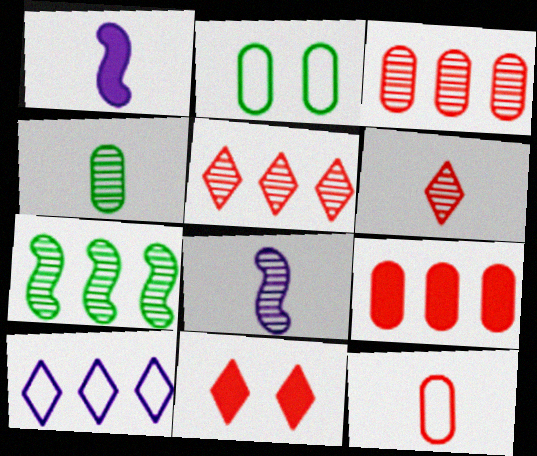[[1, 2, 5], 
[4, 6, 8], 
[7, 9, 10]]